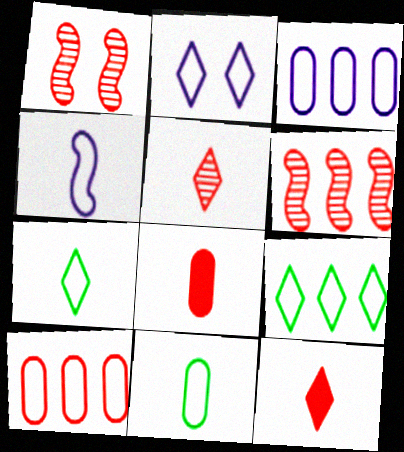[[1, 10, 12], 
[2, 3, 4]]